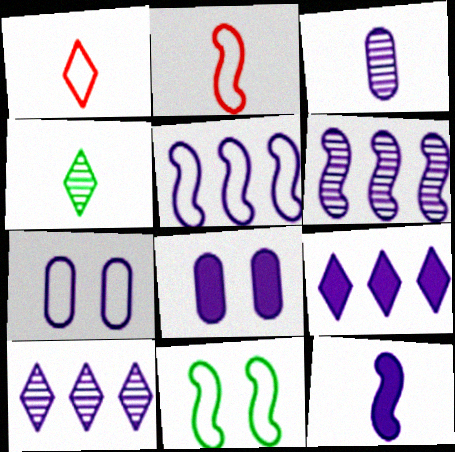[[2, 5, 11], 
[7, 10, 12], 
[8, 9, 12]]